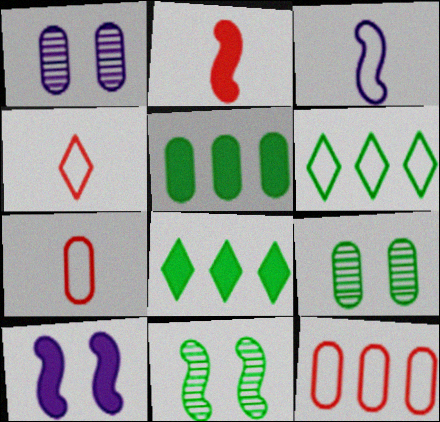[[1, 2, 6], 
[1, 5, 7]]